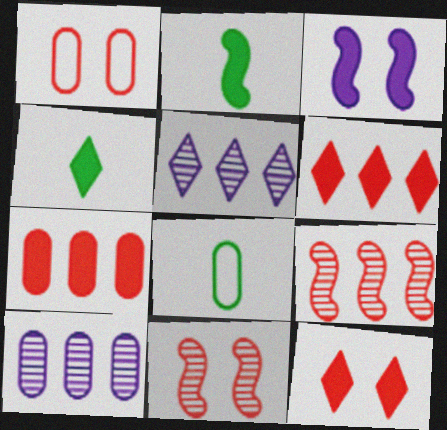[[1, 2, 5], 
[1, 11, 12], 
[3, 4, 7]]